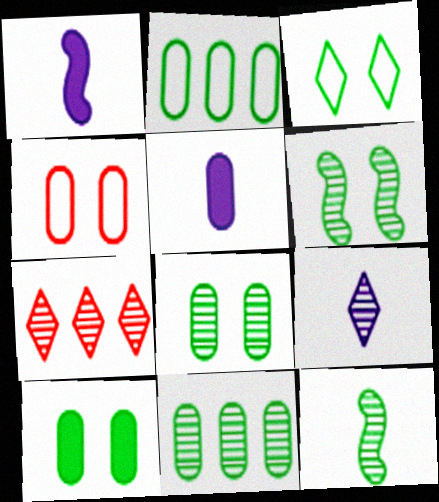[[3, 6, 10], 
[4, 5, 11]]